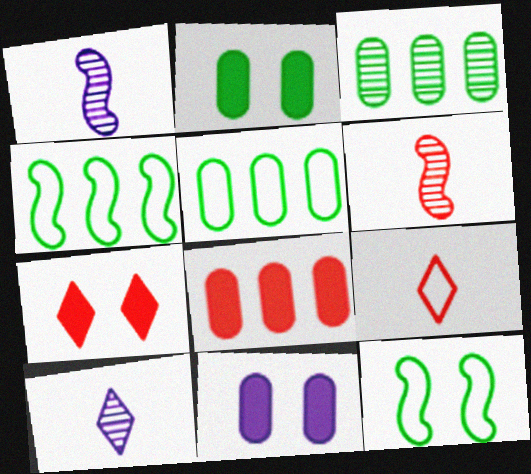[[1, 5, 7], 
[8, 10, 12]]